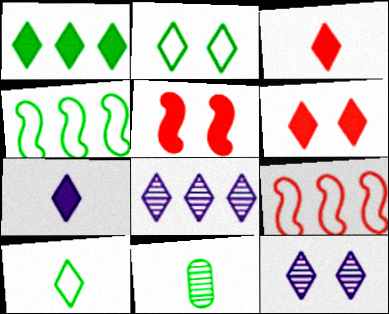[[1, 6, 7], 
[2, 3, 8], 
[2, 6, 12], 
[6, 8, 10]]